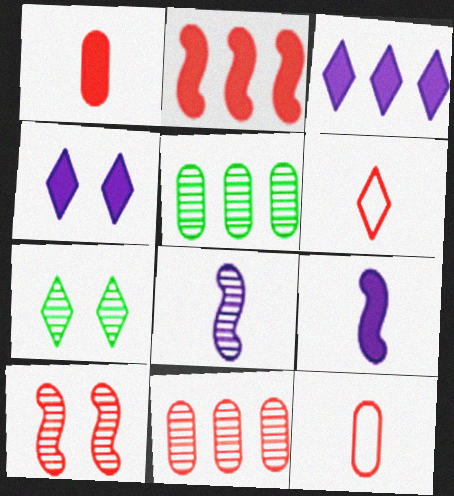[[3, 6, 7], 
[7, 8, 11]]